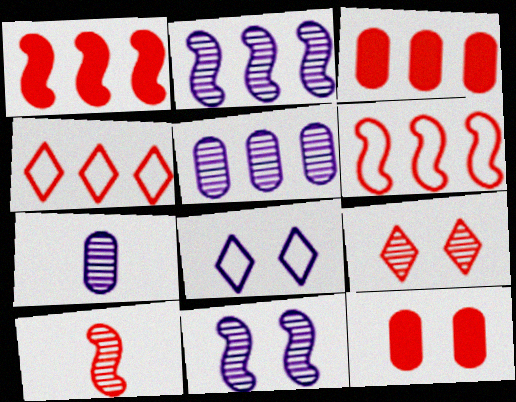[[4, 10, 12]]